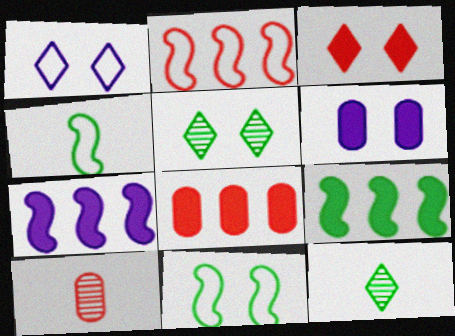[[1, 3, 5], 
[1, 9, 10], 
[2, 3, 10], 
[2, 6, 12]]